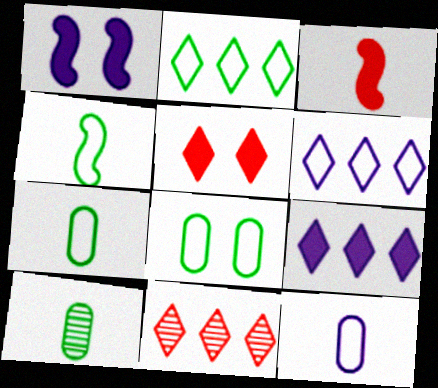[[1, 7, 11], 
[2, 4, 8], 
[2, 9, 11]]